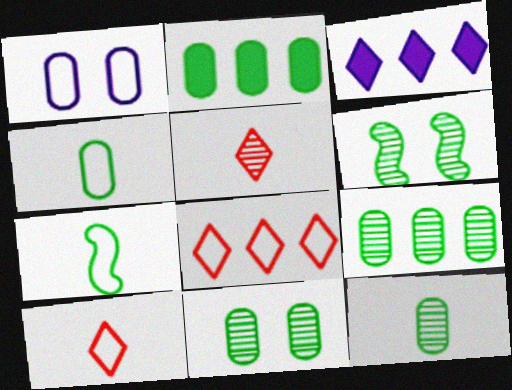[[1, 7, 8], 
[2, 4, 11], 
[9, 11, 12]]